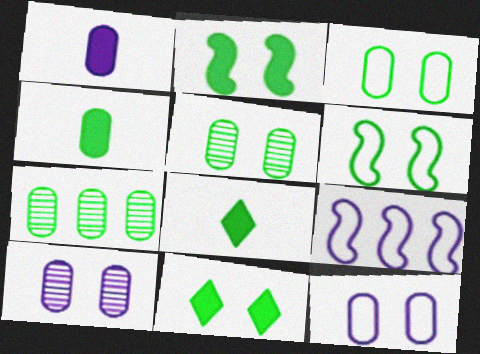[[3, 4, 7], 
[5, 6, 11], 
[6, 7, 8]]